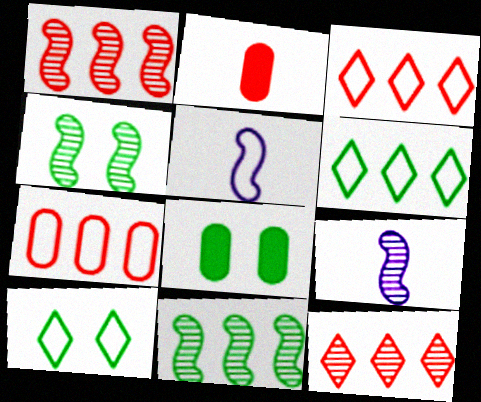[[1, 4, 9], 
[3, 8, 9], 
[4, 8, 10], 
[5, 7, 10], 
[5, 8, 12]]